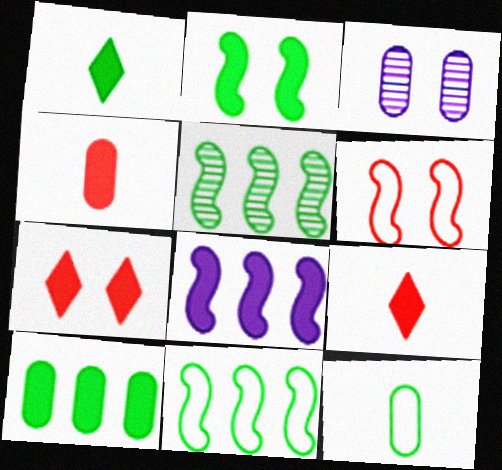[[1, 2, 10], 
[3, 9, 11]]